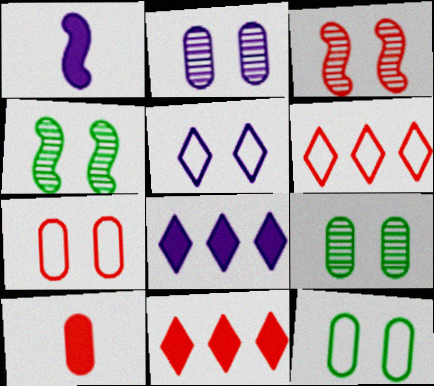[[1, 6, 9], 
[3, 6, 10]]